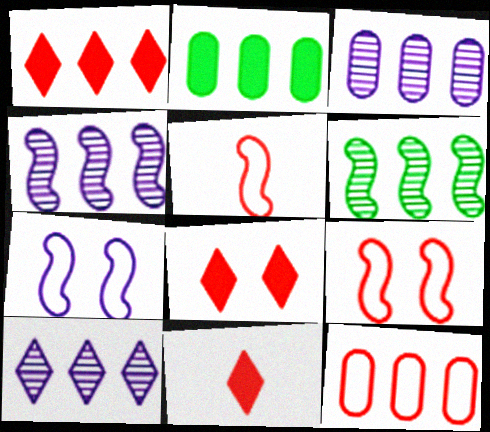[[1, 8, 11], 
[2, 3, 12], 
[3, 4, 10]]